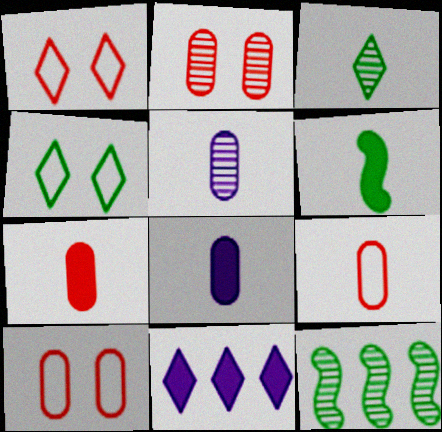[[1, 3, 11], 
[1, 8, 12]]